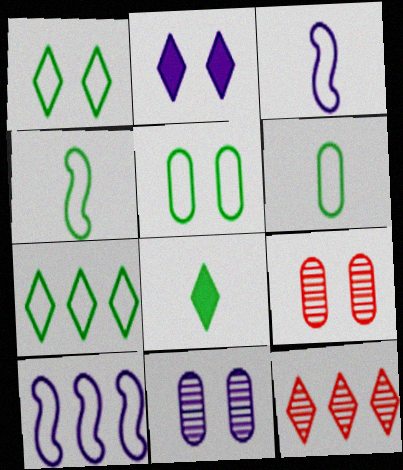[[4, 5, 7], 
[8, 9, 10]]